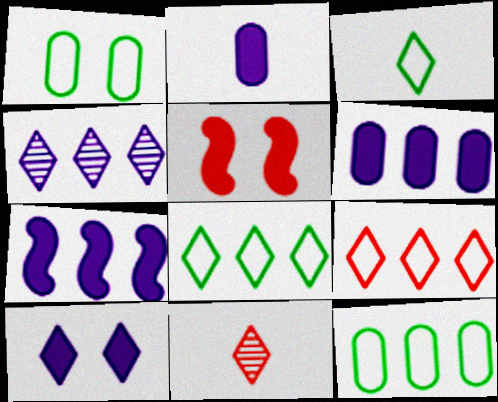[[1, 7, 11], 
[2, 7, 10], 
[8, 10, 11]]